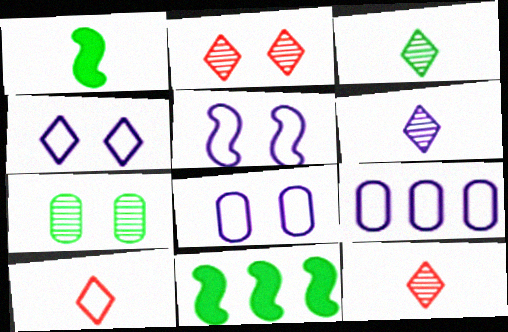[[1, 2, 9], 
[3, 6, 12], 
[4, 5, 8], 
[8, 11, 12]]